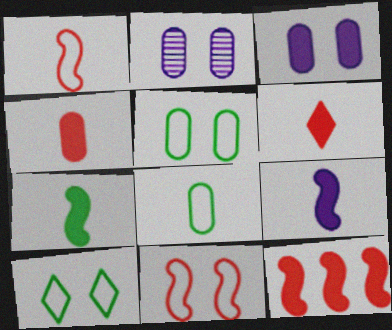[]